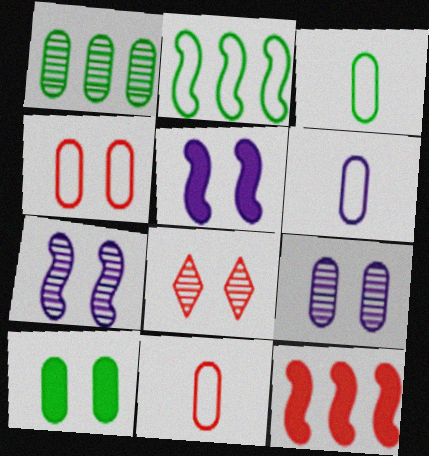[[1, 3, 10], 
[3, 6, 11], 
[4, 9, 10], 
[8, 11, 12]]